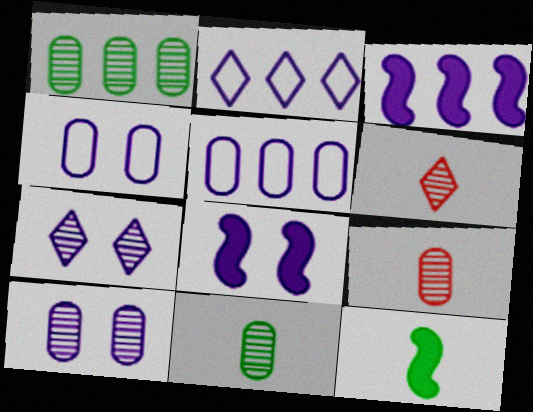[[1, 9, 10], 
[4, 7, 8]]